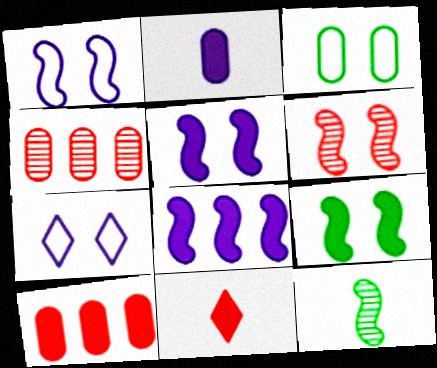[[1, 6, 9], 
[2, 3, 4], 
[7, 10, 12]]